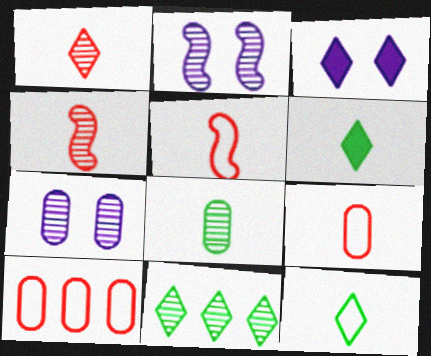[[2, 6, 10], 
[4, 7, 11]]